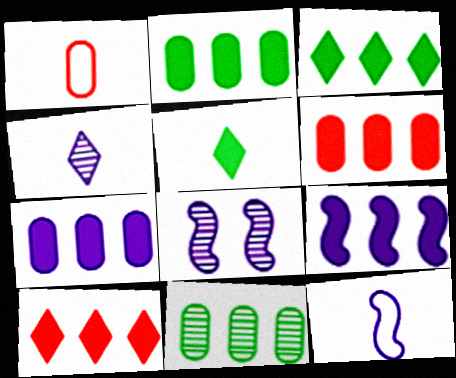[[1, 3, 8], 
[2, 6, 7], 
[2, 9, 10], 
[3, 6, 9], 
[8, 9, 12]]